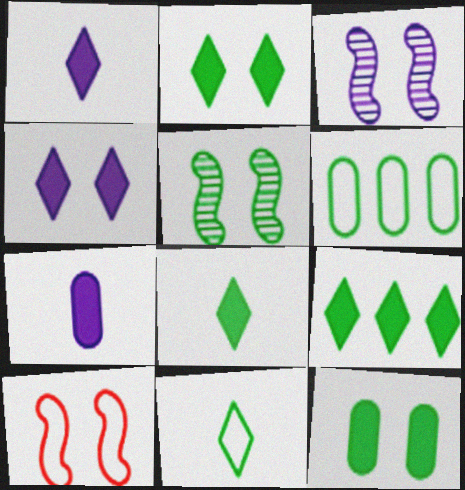[[2, 8, 9], 
[5, 6, 8]]